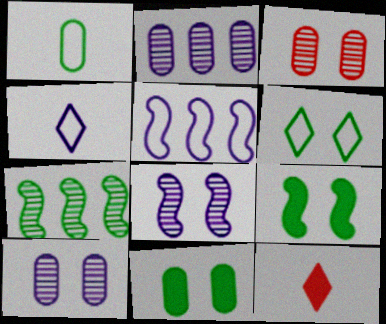[]